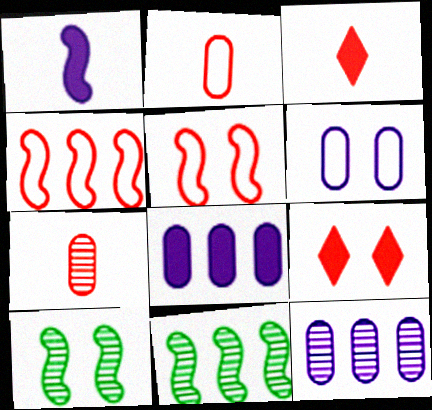[[1, 4, 10], 
[1, 5, 11], 
[3, 6, 11], 
[4, 7, 9], 
[6, 9, 10]]